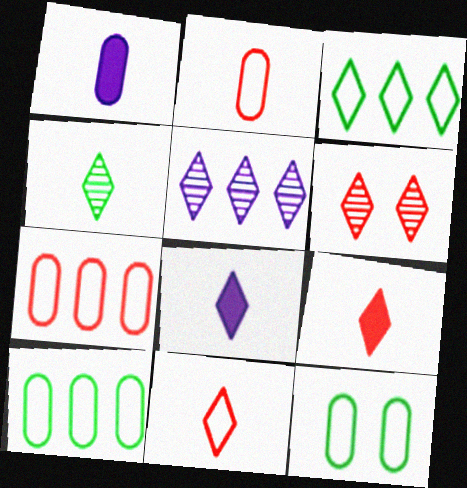[[3, 6, 8], 
[4, 5, 6], 
[4, 8, 11]]